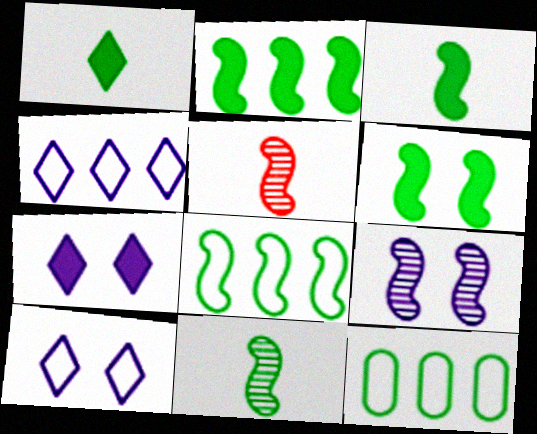[[2, 3, 6], 
[5, 7, 12], 
[6, 8, 11]]